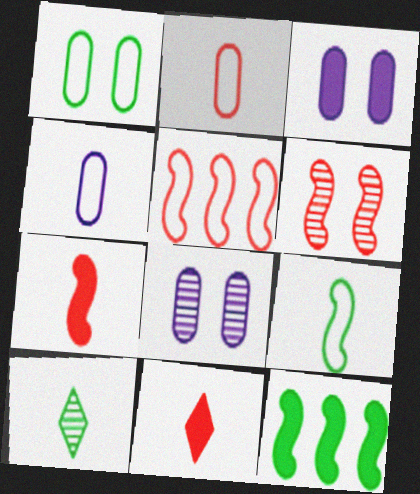[[1, 10, 12], 
[3, 5, 10], 
[3, 11, 12], 
[4, 7, 10], 
[5, 6, 7]]